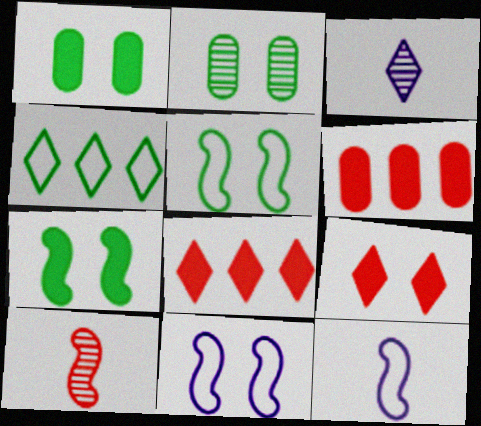[[2, 8, 12], 
[2, 9, 11], 
[3, 4, 9], 
[3, 5, 6]]